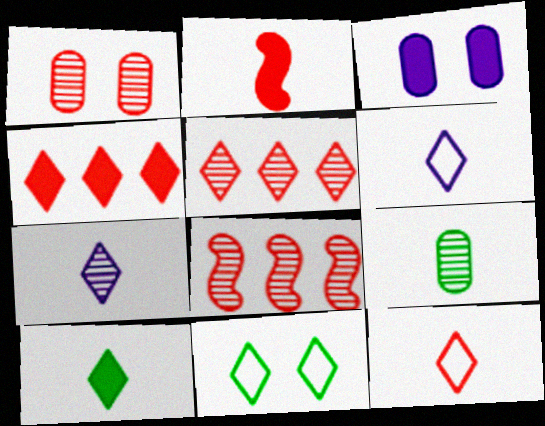[[2, 6, 9], 
[4, 7, 11], 
[7, 10, 12]]